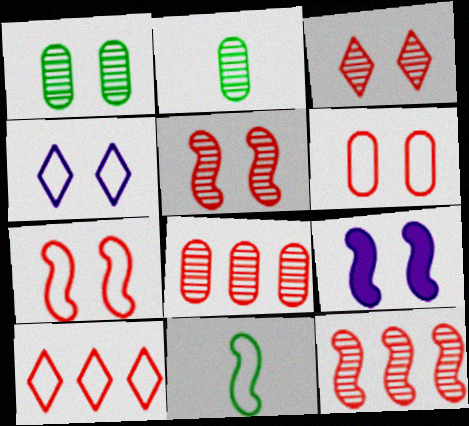[[2, 9, 10], 
[9, 11, 12]]